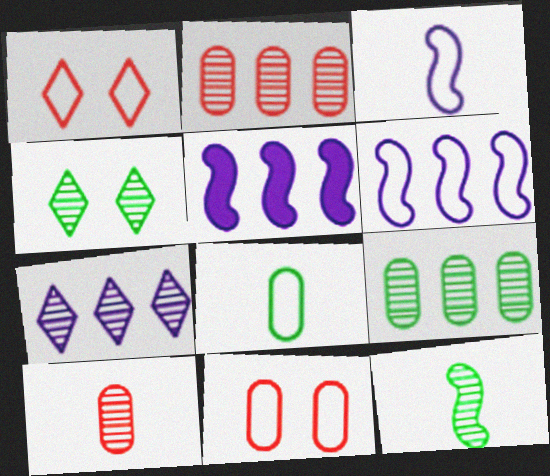[[1, 6, 8], 
[4, 9, 12]]